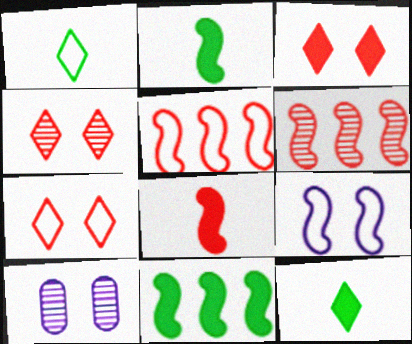[[2, 6, 9], 
[3, 4, 7], 
[5, 10, 12]]